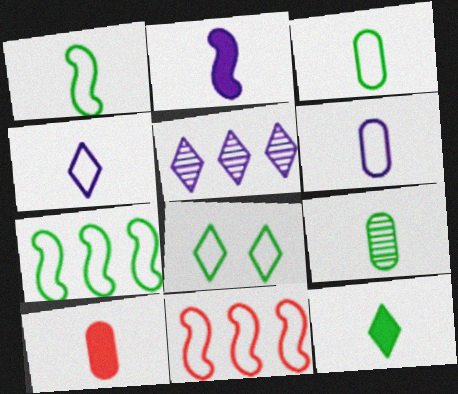[[1, 9, 12], 
[2, 10, 12], 
[3, 7, 8], 
[6, 8, 11], 
[6, 9, 10]]